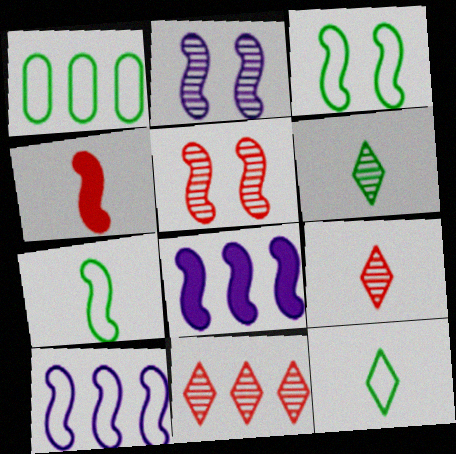[[1, 3, 12], 
[1, 8, 11], 
[5, 7, 8]]